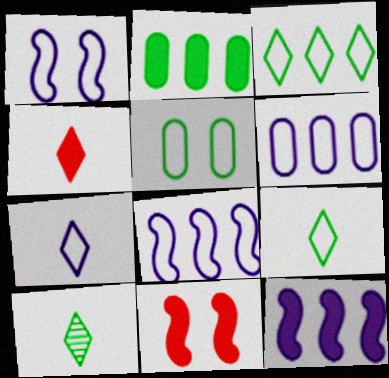[[1, 6, 7], 
[4, 7, 10], 
[6, 10, 11]]